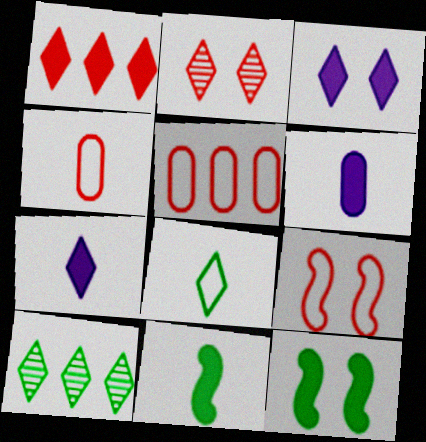[[1, 6, 12], 
[6, 9, 10]]